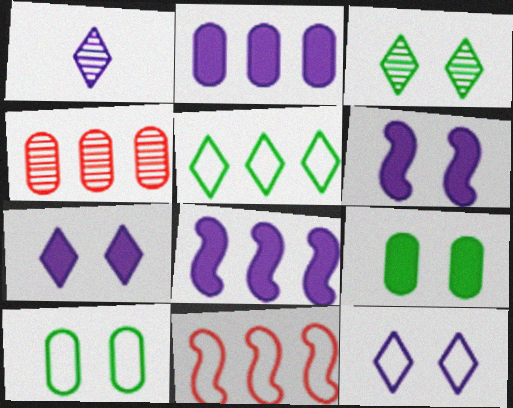[[1, 9, 11], 
[4, 5, 8]]